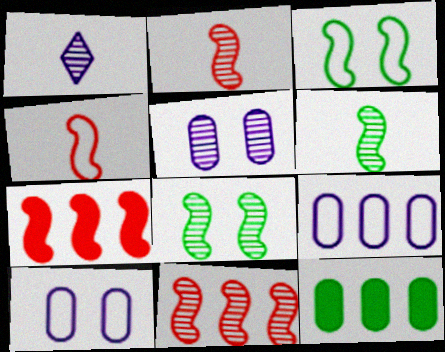[]